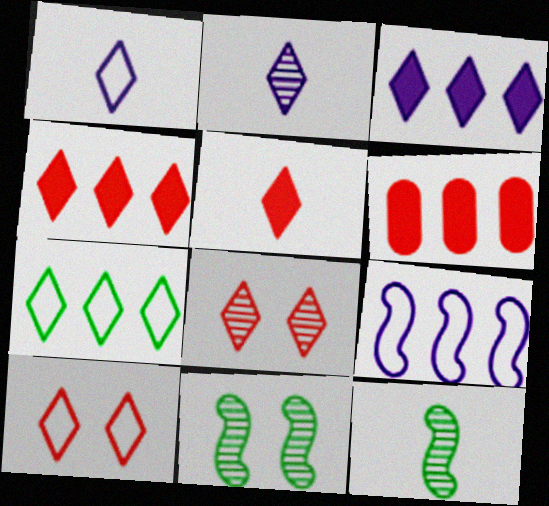[[1, 6, 11], 
[1, 7, 10]]